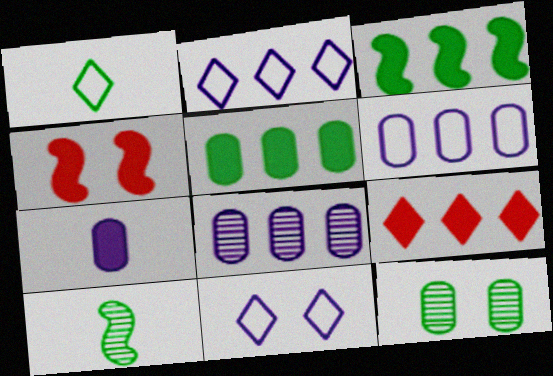[[1, 3, 12], 
[1, 4, 8], 
[4, 11, 12]]